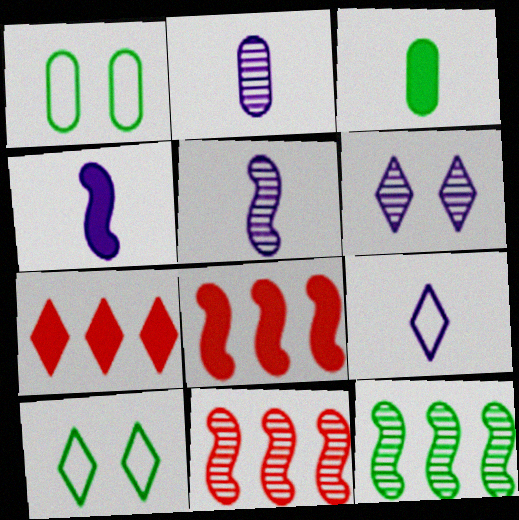[[1, 5, 7], 
[2, 4, 9], 
[2, 8, 10], 
[3, 10, 12]]